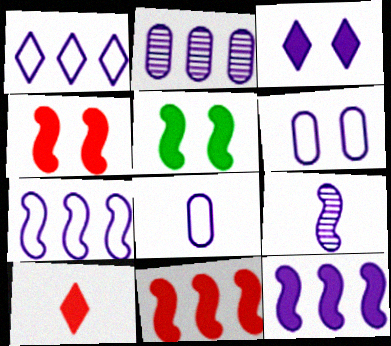[[1, 2, 12]]